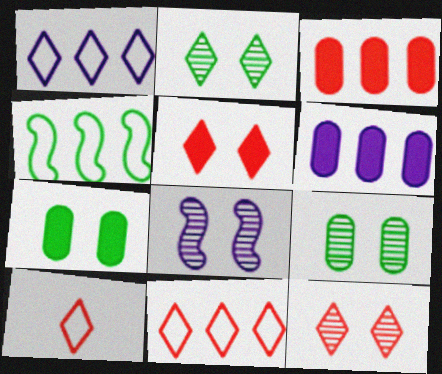[[8, 9, 12]]